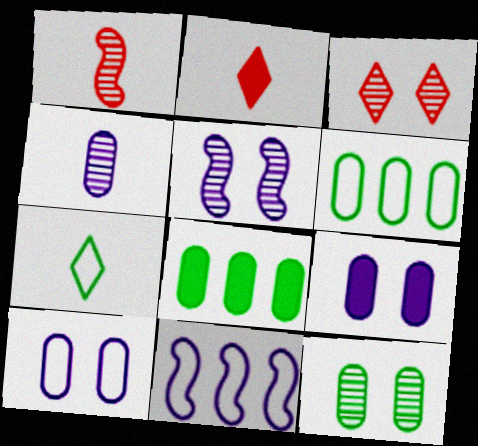[[2, 5, 6], 
[2, 11, 12], 
[3, 5, 12]]